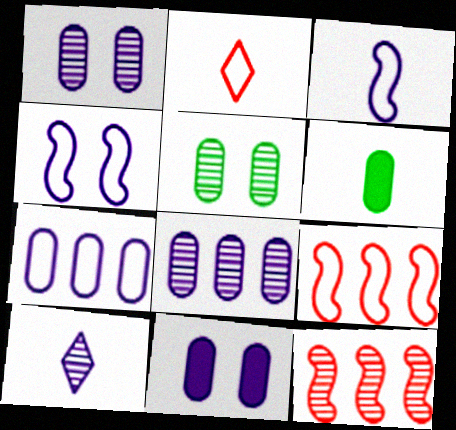[[5, 10, 12]]